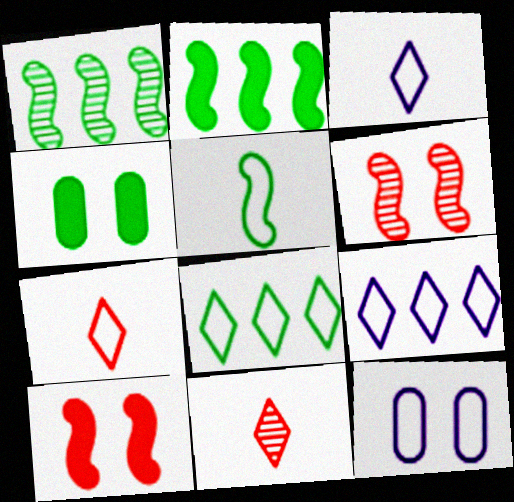[[2, 11, 12]]